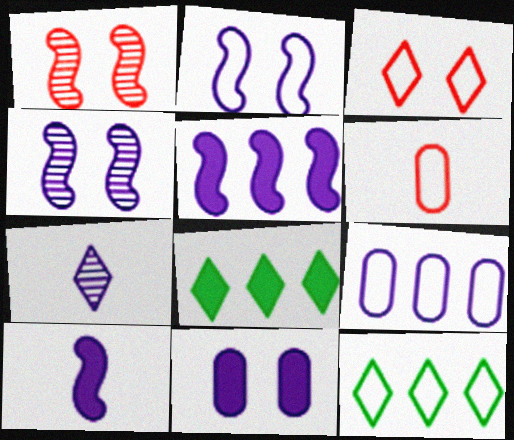[[2, 6, 12], 
[3, 7, 8], 
[4, 6, 8]]